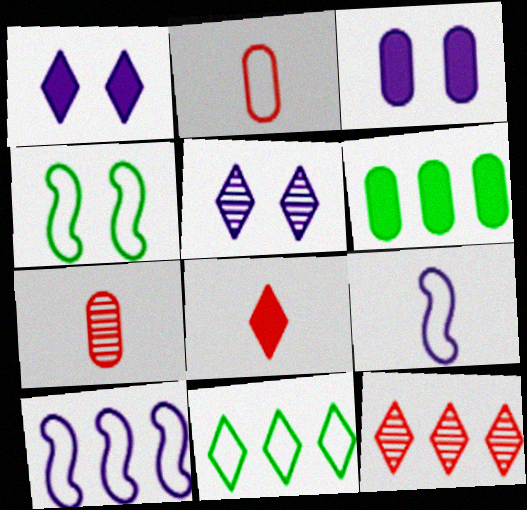[[5, 8, 11], 
[6, 10, 12]]